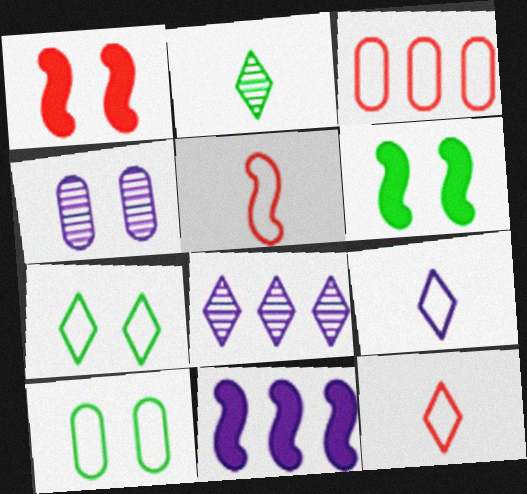[[1, 4, 7], 
[4, 9, 11]]